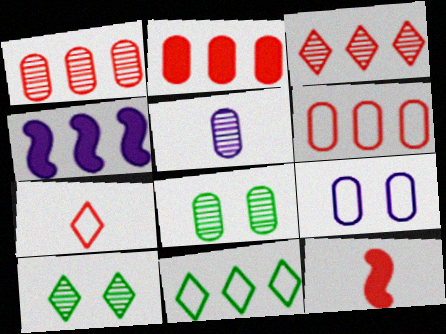[[1, 2, 6], 
[1, 4, 11], 
[1, 5, 8], 
[4, 7, 8]]